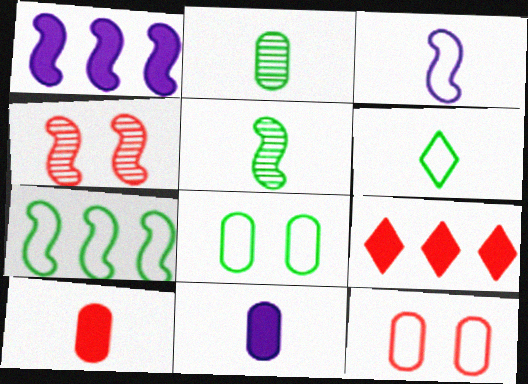[[6, 7, 8]]